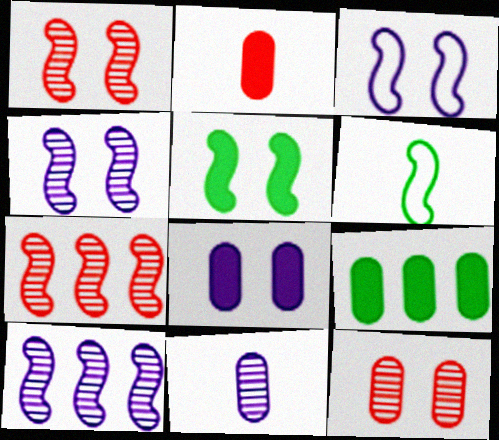[[1, 3, 5], 
[2, 8, 9]]